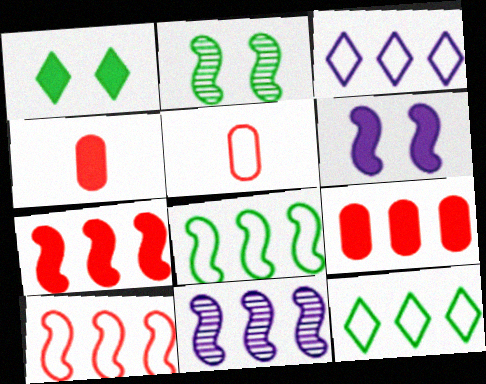[[1, 5, 11], 
[2, 3, 4], 
[7, 8, 11], 
[9, 11, 12]]